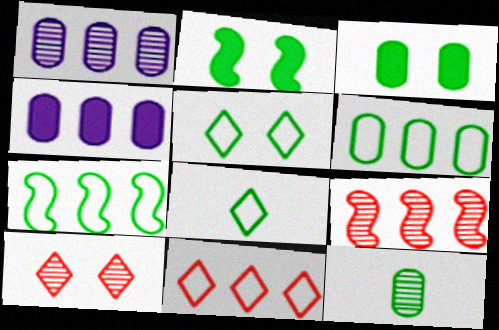[[3, 6, 12]]